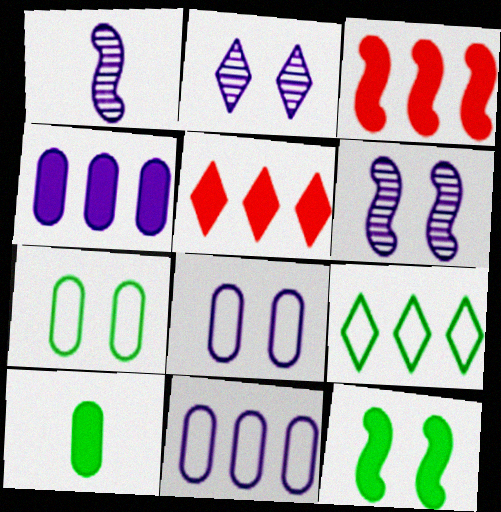[[1, 5, 7]]